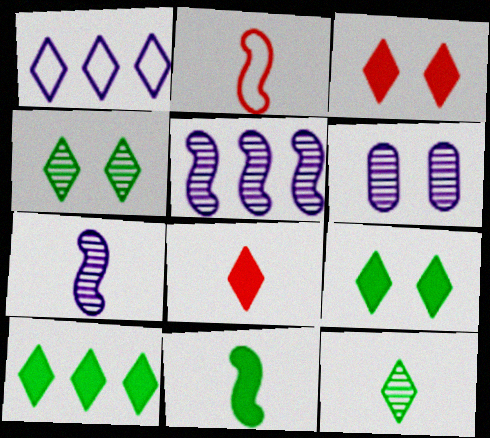[[1, 3, 12], 
[1, 4, 8], 
[2, 6, 10], 
[2, 7, 11]]